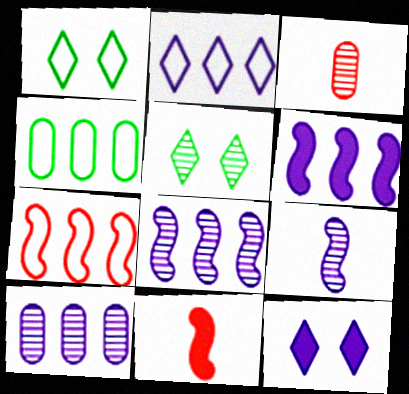[[1, 3, 6], 
[1, 10, 11], 
[2, 4, 7], 
[2, 6, 10], 
[3, 5, 8]]